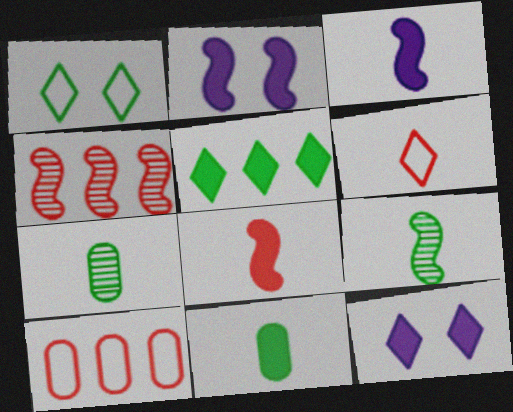[[3, 6, 7], 
[9, 10, 12]]